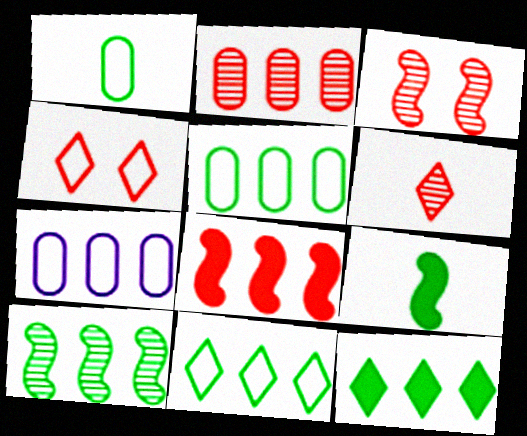[[2, 3, 6], 
[5, 10, 12]]